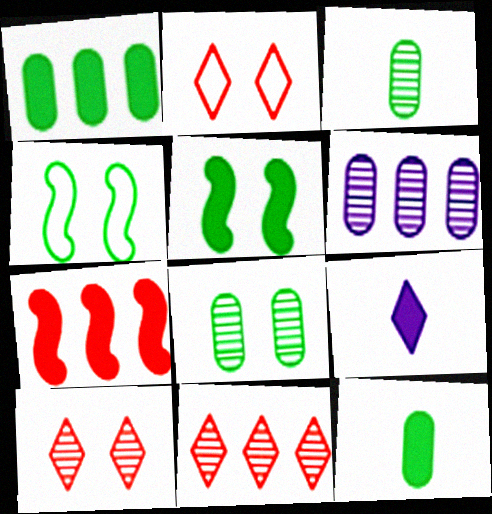[]